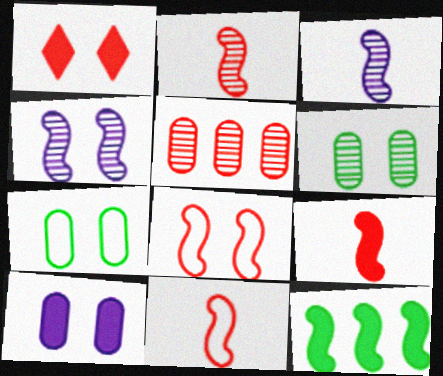[[1, 4, 7], 
[1, 5, 11], 
[2, 9, 11], 
[3, 8, 12], 
[4, 11, 12]]